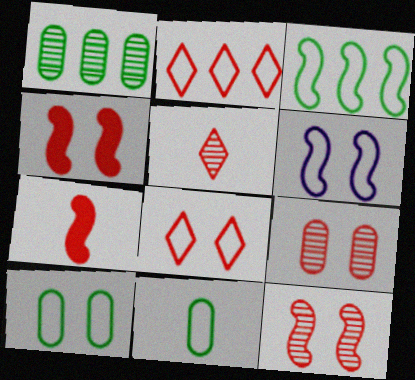[[2, 6, 11], 
[2, 7, 9], 
[4, 8, 9], 
[6, 8, 10]]